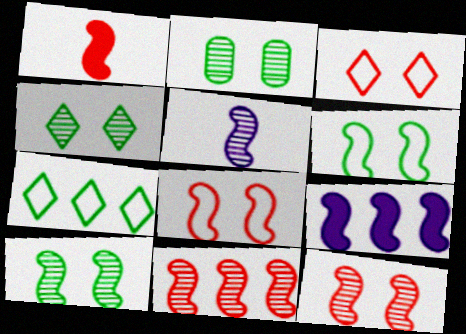[[1, 8, 11], 
[2, 4, 10], 
[5, 10, 11]]